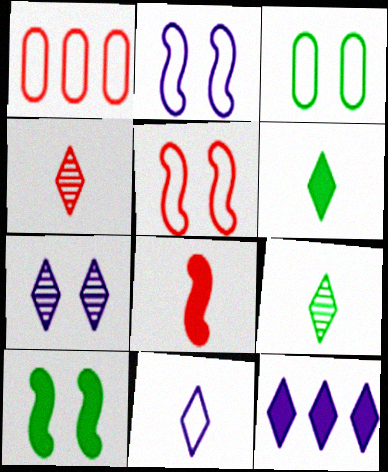[[4, 6, 11], 
[7, 11, 12]]